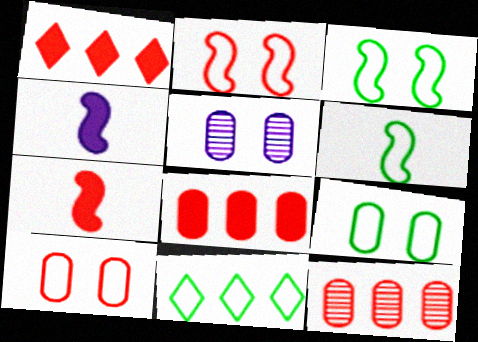[[1, 5, 6], 
[5, 7, 11], 
[6, 9, 11]]